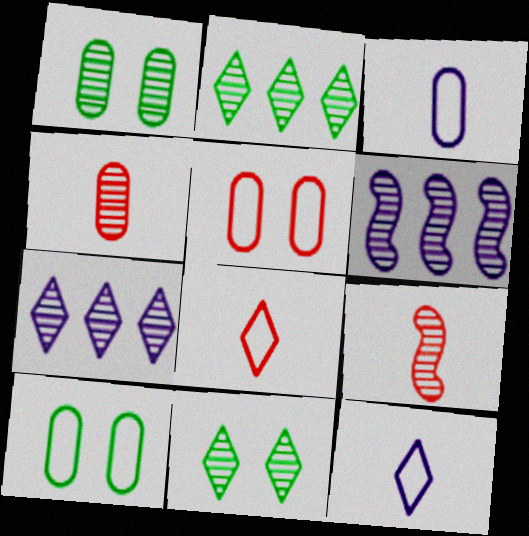[[1, 7, 9], 
[4, 6, 11]]